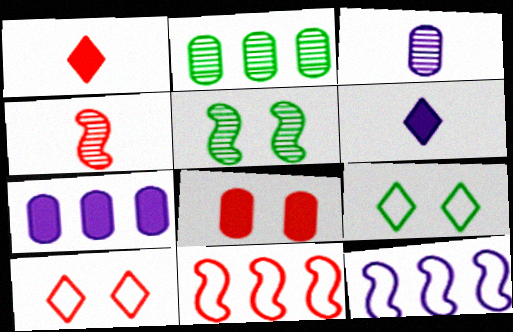[[4, 7, 9]]